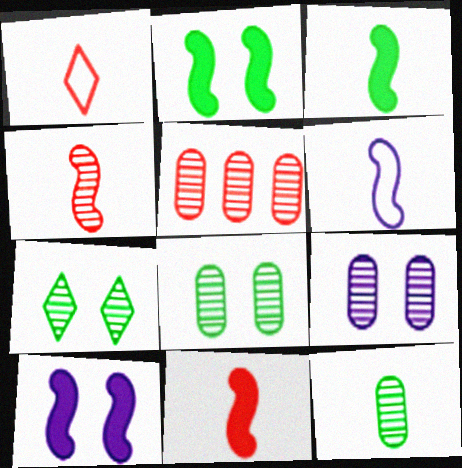[[3, 4, 6], 
[5, 9, 12]]